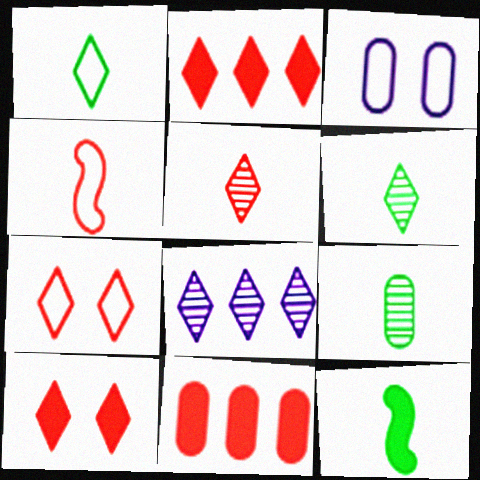[[1, 8, 10], 
[1, 9, 12], 
[2, 5, 7], 
[3, 9, 11]]